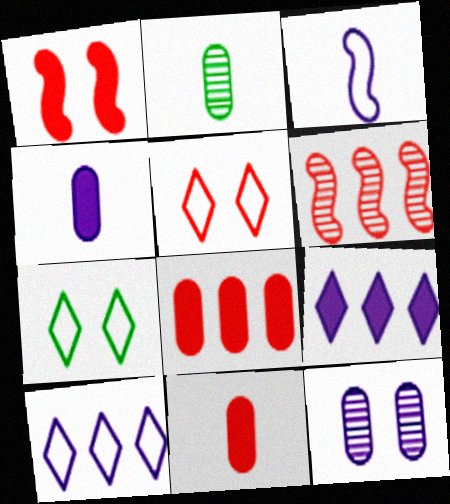[[1, 2, 10], 
[1, 7, 12], 
[3, 9, 12], 
[4, 6, 7], 
[5, 6, 11]]